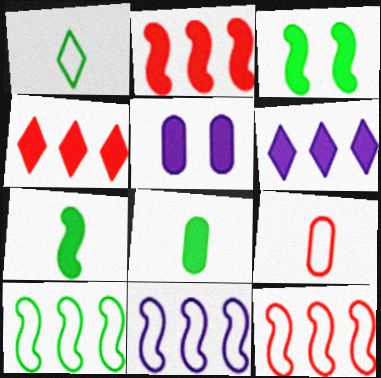[[4, 5, 7], 
[10, 11, 12]]